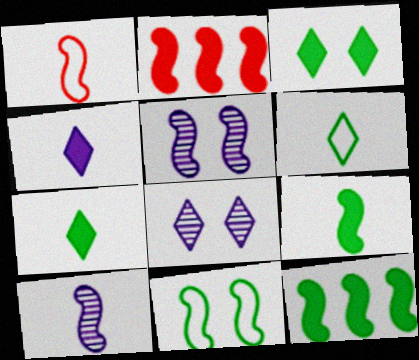[[1, 5, 12], 
[1, 9, 10], 
[2, 10, 11]]